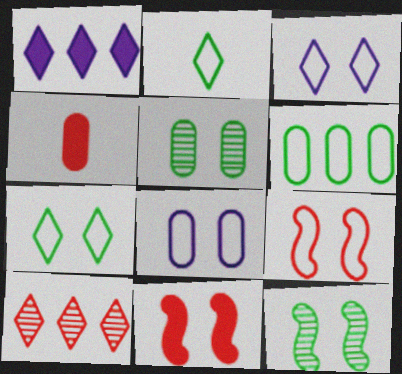[[3, 5, 11], 
[4, 9, 10], 
[7, 8, 9]]